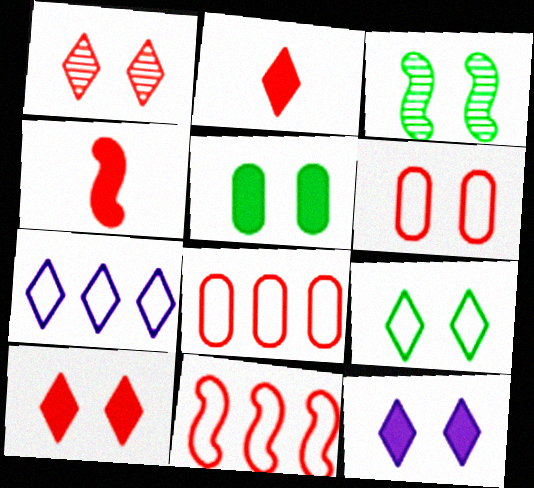[[1, 4, 8], 
[1, 9, 12], 
[3, 5, 9], 
[3, 6, 12]]